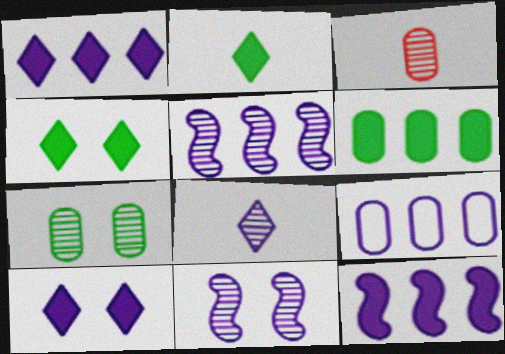[[1, 5, 9]]